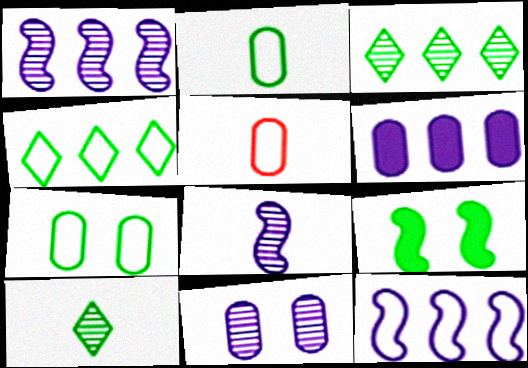[[2, 3, 9]]